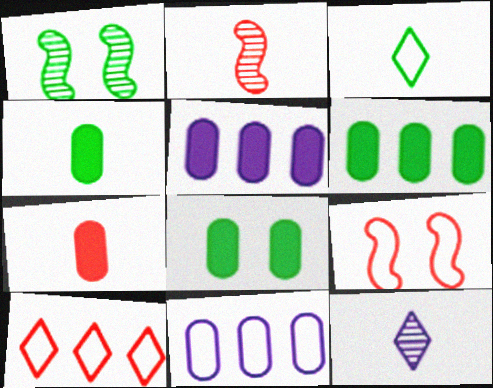[[1, 3, 6], 
[3, 9, 11], 
[4, 6, 8], 
[5, 7, 8], 
[6, 9, 12]]